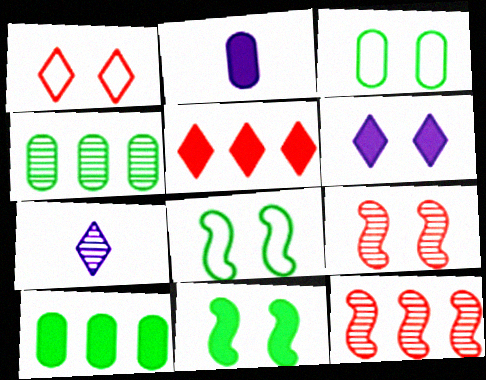[[2, 5, 11], 
[3, 6, 9], 
[4, 7, 9]]